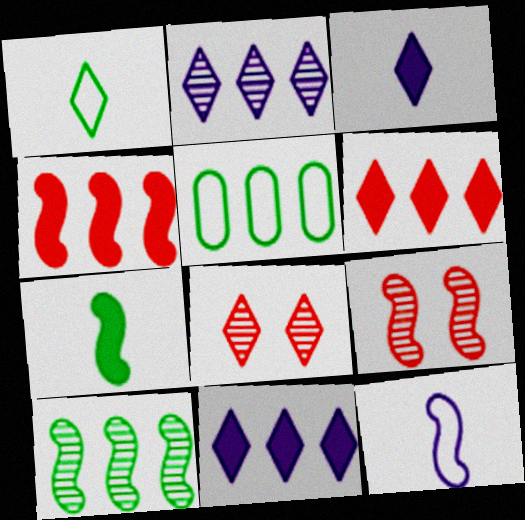[[1, 8, 11], 
[2, 4, 5], 
[3, 5, 9]]